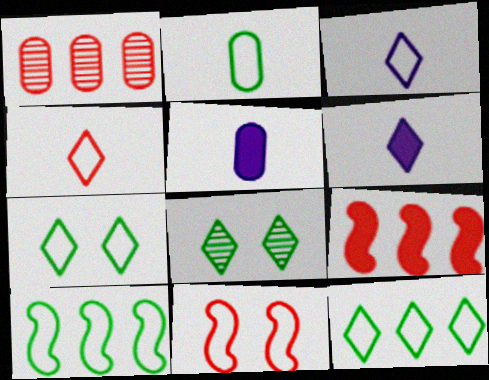[[2, 7, 10]]